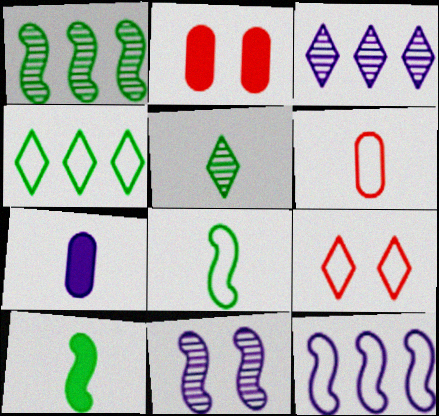[[1, 7, 9], 
[2, 3, 8], 
[2, 5, 12]]